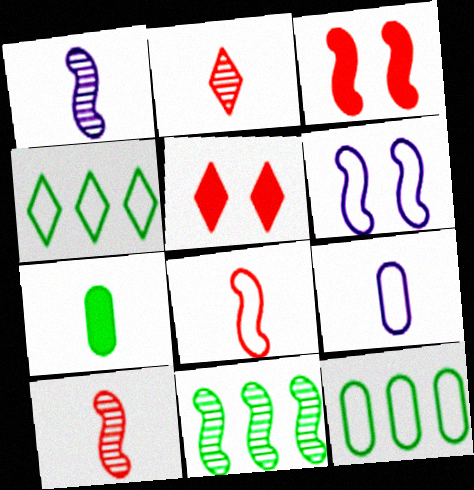[[1, 5, 12], 
[5, 9, 11]]